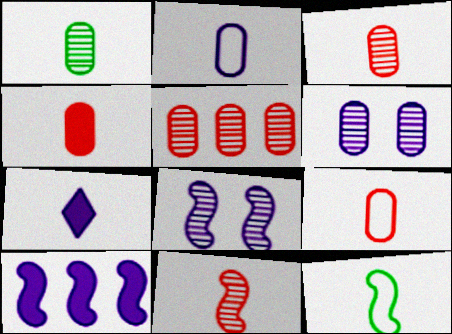[[1, 2, 4], 
[1, 5, 6], 
[3, 4, 9], 
[3, 7, 12]]